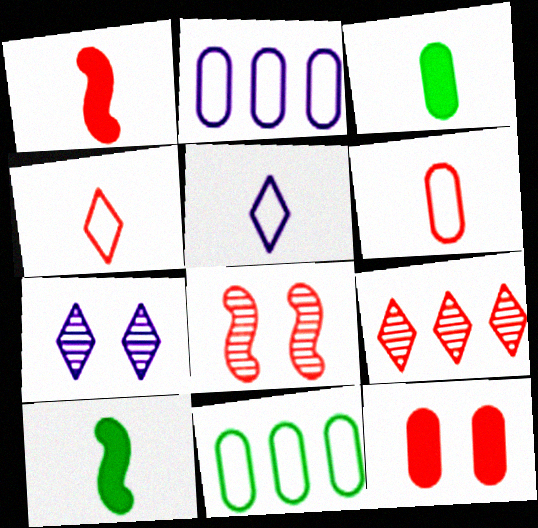[[1, 7, 11]]